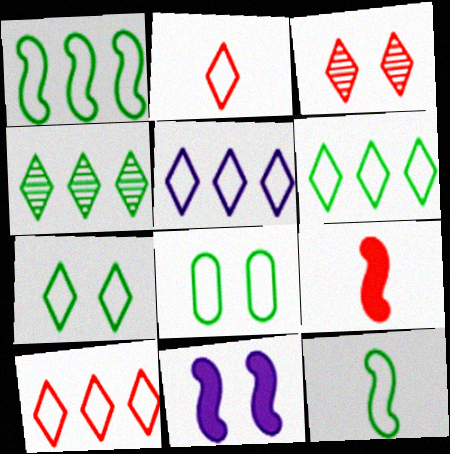[[2, 5, 7], 
[3, 8, 11], 
[5, 6, 10], 
[6, 8, 12]]